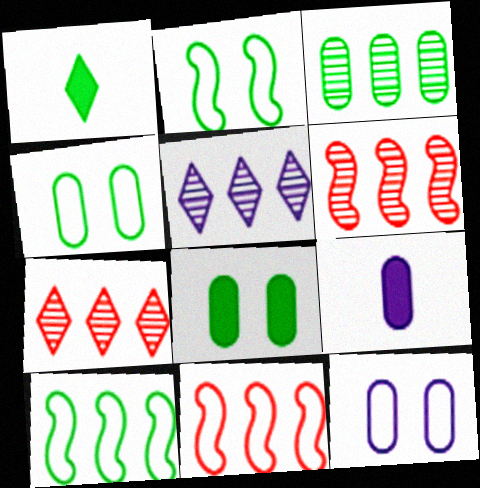[[1, 2, 3], 
[1, 6, 12], 
[2, 7, 9], 
[3, 5, 6]]